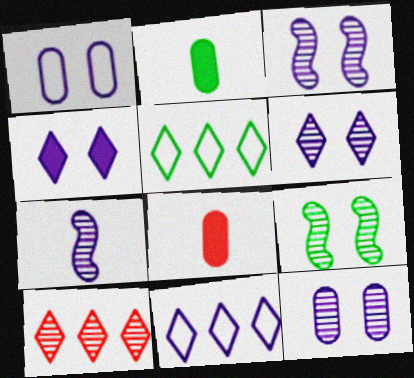[[1, 3, 4], 
[2, 5, 9], 
[3, 5, 8], 
[3, 6, 12], 
[8, 9, 11]]